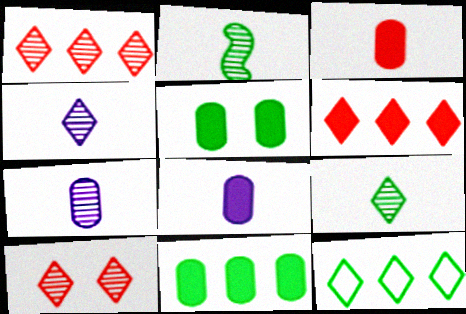[[2, 5, 12]]